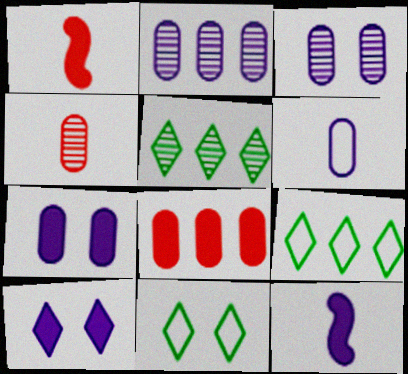[[1, 2, 11], 
[1, 3, 9], 
[2, 6, 7]]